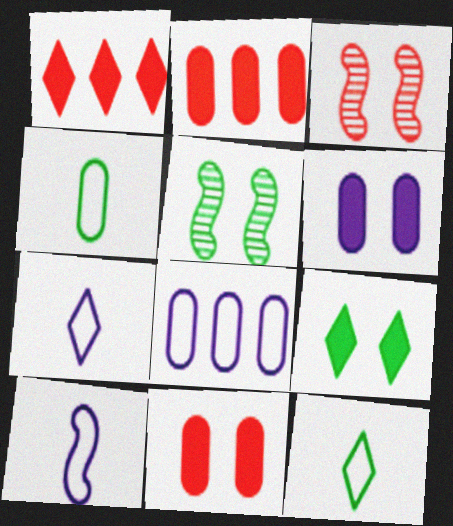[[2, 5, 7]]